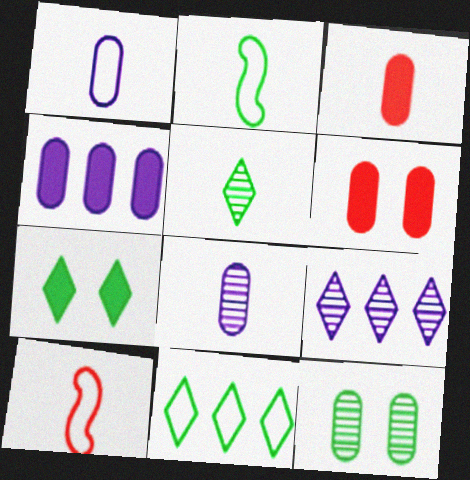[[2, 6, 9], 
[5, 7, 11]]